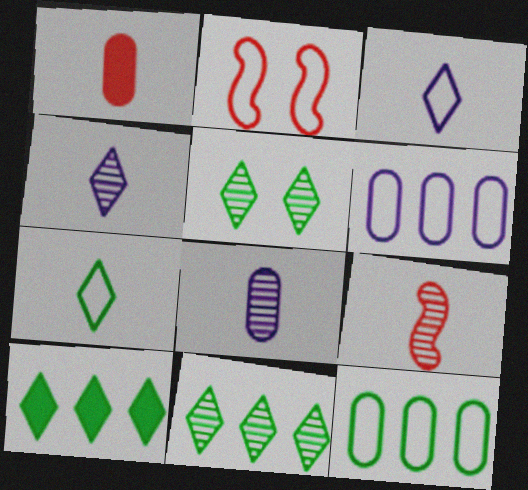[[2, 3, 12], 
[2, 6, 7], 
[2, 8, 10], 
[5, 7, 10]]